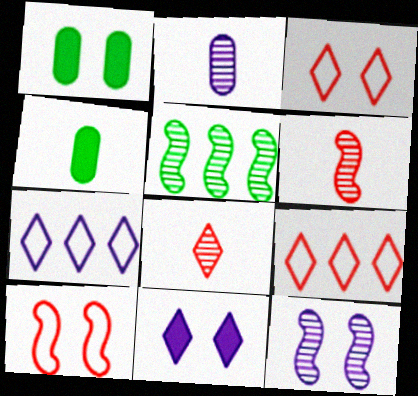[[1, 3, 12], 
[1, 6, 7], 
[4, 9, 12], 
[5, 6, 12]]